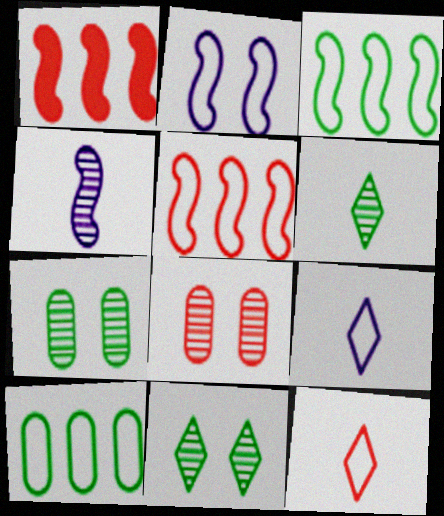[[1, 7, 9], 
[1, 8, 12], 
[2, 10, 12]]